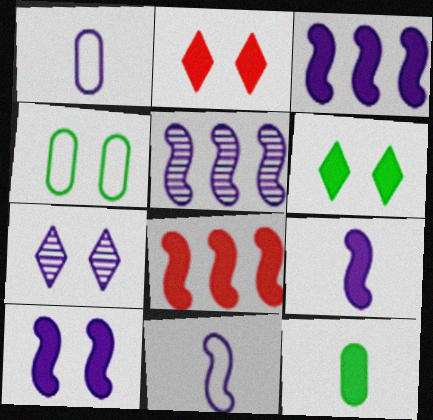[[1, 3, 7], 
[2, 3, 12], 
[3, 9, 10], 
[5, 10, 11]]